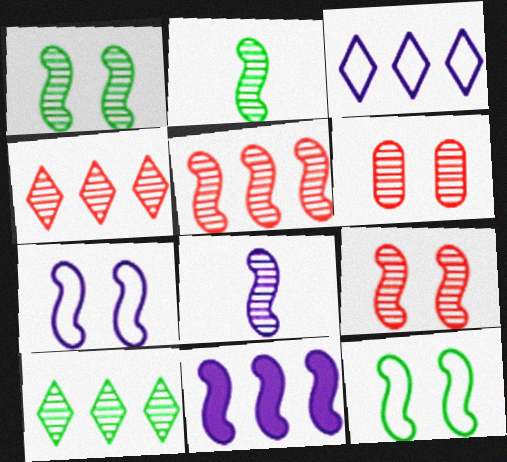[[1, 5, 8], 
[6, 8, 10], 
[7, 8, 11]]